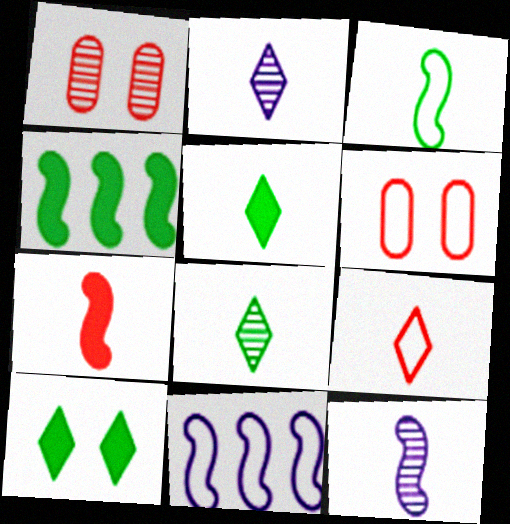[[1, 5, 11], 
[2, 4, 6], 
[2, 5, 9], 
[3, 7, 12]]